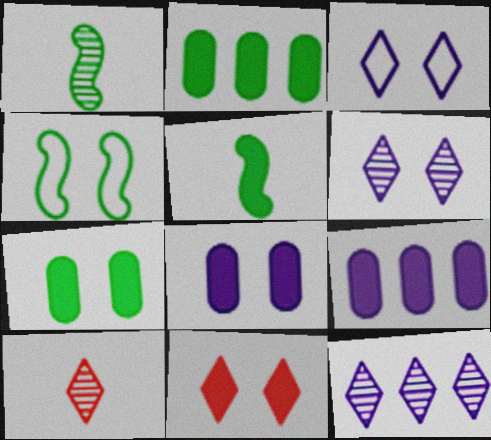[[4, 9, 10], 
[5, 9, 11]]